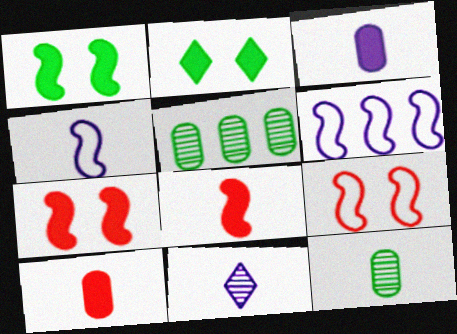[[3, 4, 11]]